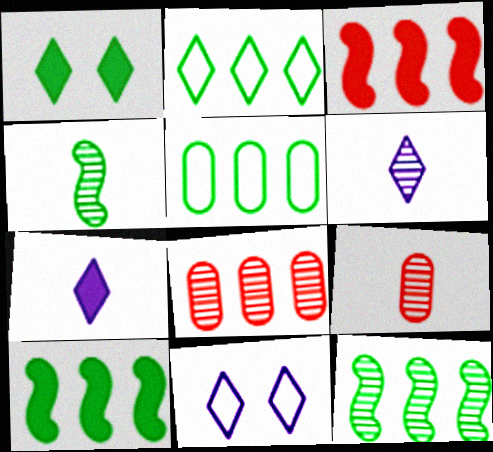[[1, 4, 5], 
[4, 6, 9], 
[9, 10, 11]]